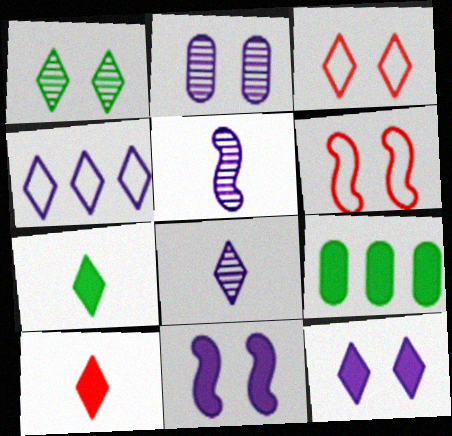[[1, 3, 12], 
[1, 4, 10], 
[3, 5, 9], 
[4, 8, 12], 
[6, 8, 9], 
[9, 10, 11]]